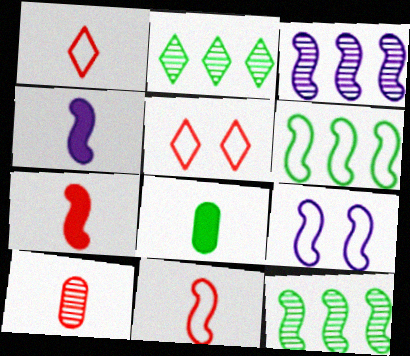[[1, 7, 10], 
[3, 4, 9], 
[3, 5, 8], 
[6, 9, 11], 
[7, 9, 12]]